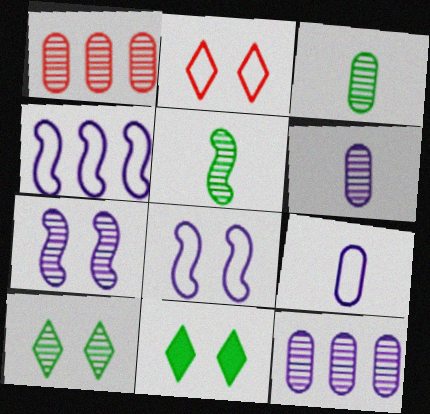[]